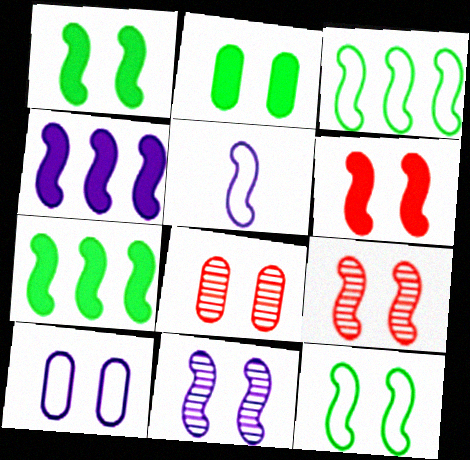[[2, 8, 10], 
[4, 5, 11], 
[5, 7, 9], 
[6, 11, 12]]